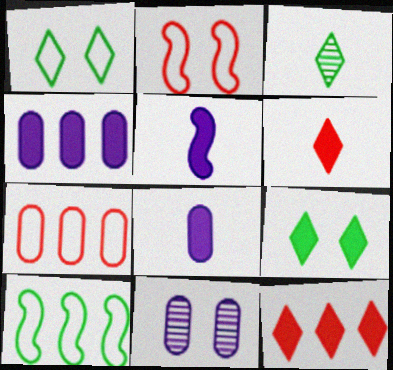[[2, 3, 4], 
[2, 9, 11], 
[6, 10, 11]]